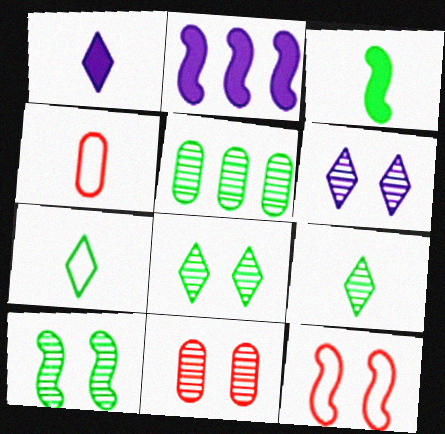[[1, 5, 12], 
[2, 4, 8], 
[2, 7, 11], 
[5, 9, 10], 
[6, 10, 11]]